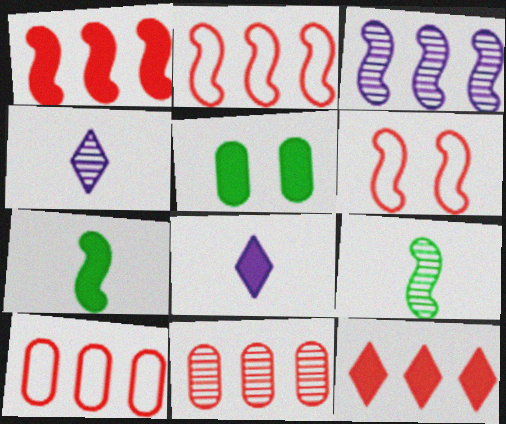[[1, 5, 8], 
[2, 4, 5], 
[2, 11, 12], 
[3, 6, 7]]